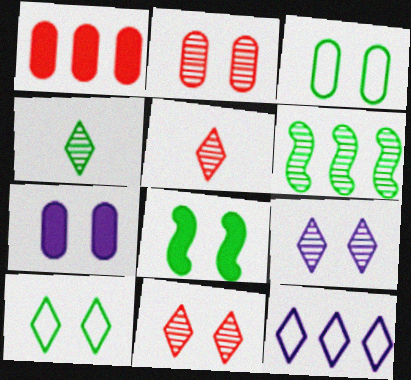[[1, 6, 12], 
[2, 3, 7]]